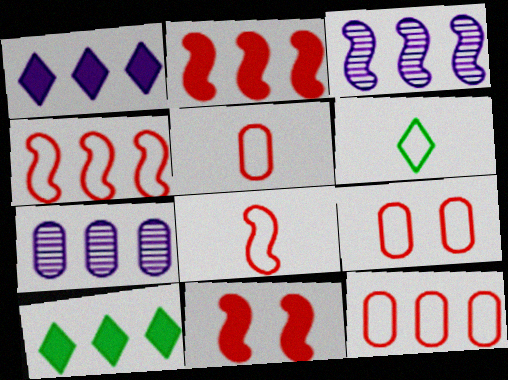[[3, 10, 12], 
[4, 7, 10], 
[5, 9, 12], 
[6, 7, 11]]